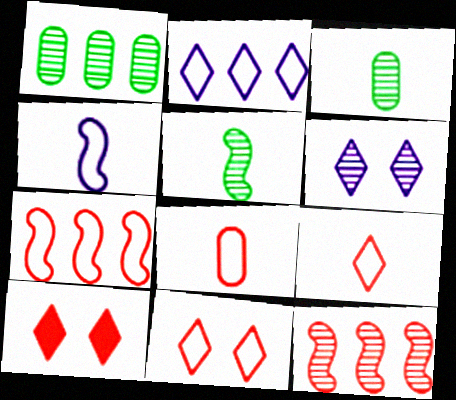[[1, 4, 10], 
[3, 6, 12], 
[7, 8, 11], 
[8, 10, 12]]